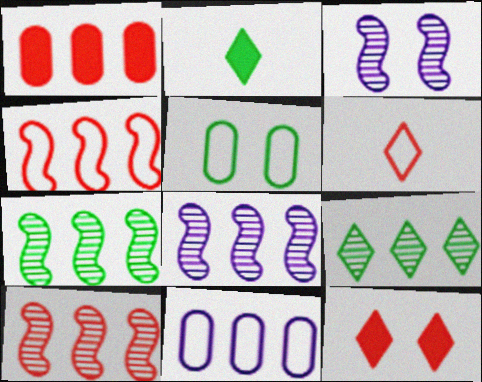[[2, 5, 7], 
[3, 5, 12], 
[7, 8, 10]]